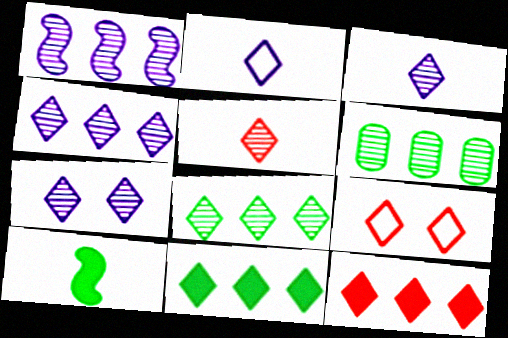[[3, 4, 7], 
[3, 9, 11], 
[5, 7, 8], 
[5, 9, 12]]